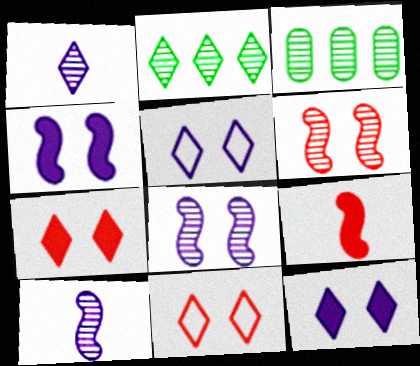[[1, 3, 6], 
[3, 5, 9]]